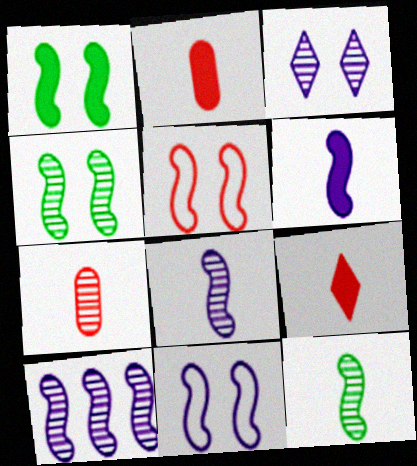[[6, 10, 11]]